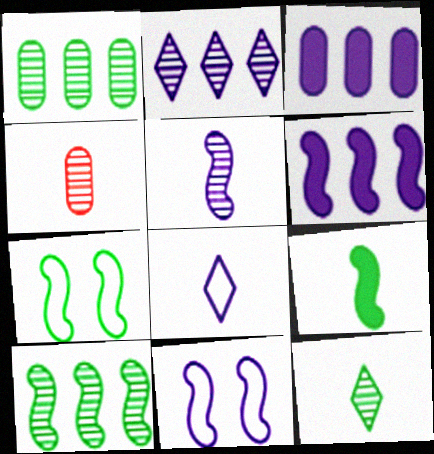[[4, 5, 12], 
[4, 8, 9], 
[5, 6, 11], 
[7, 9, 10]]